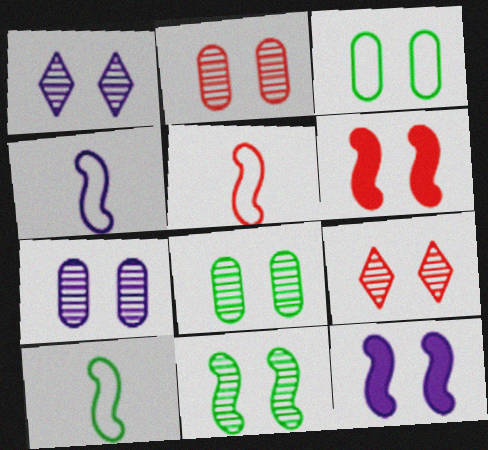[[1, 2, 11], 
[1, 3, 6], 
[2, 7, 8], 
[3, 9, 12], 
[4, 5, 10], 
[7, 9, 11]]